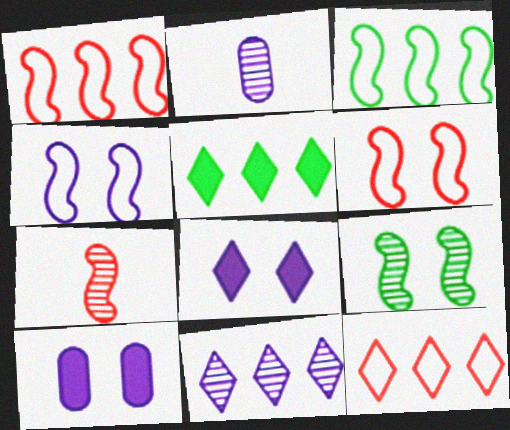[[2, 5, 6], 
[5, 11, 12]]